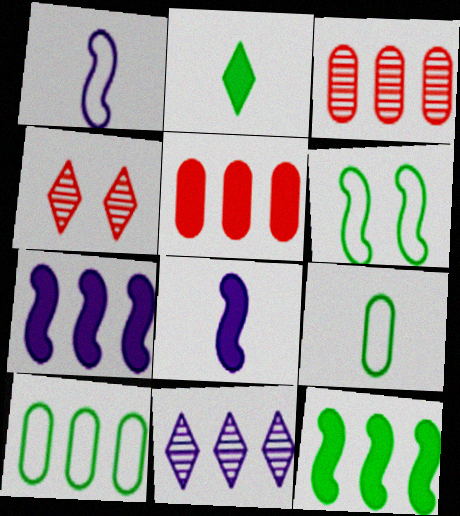[[4, 7, 9], 
[4, 8, 10]]